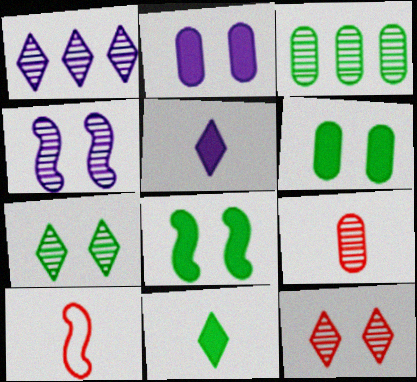[[1, 6, 10]]